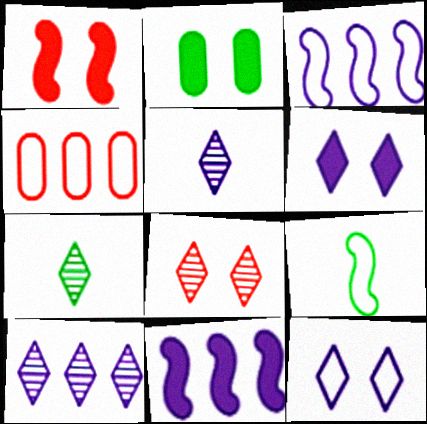[[1, 2, 6], 
[4, 9, 12], 
[7, 8, 10]]